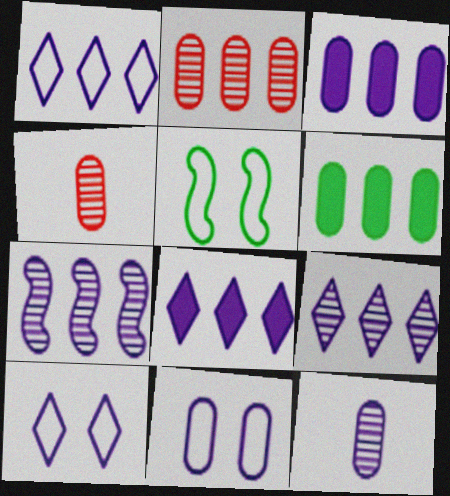[[1, 3, 7], 
[1, 8, 9], 
[3, 11, 12], 
[4, 5, 8], 
[4, 6, 11]]